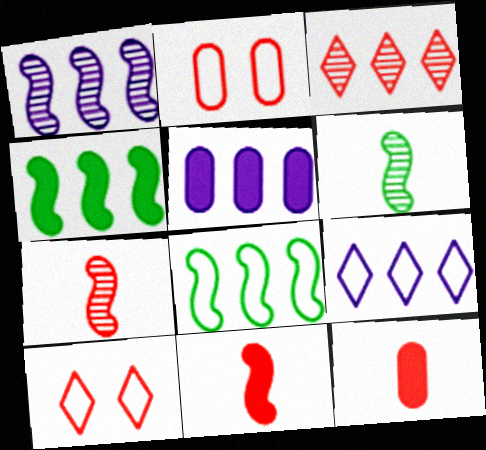[[1, 5, 9], 
[2, 3, 11], 
[3, 5, 8], 
[5, 6, 10]]